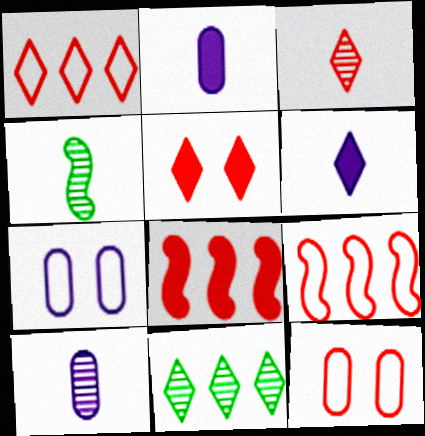[[1, 3, 5], 
[3, 4, 10], 
[3, 8, 12]]